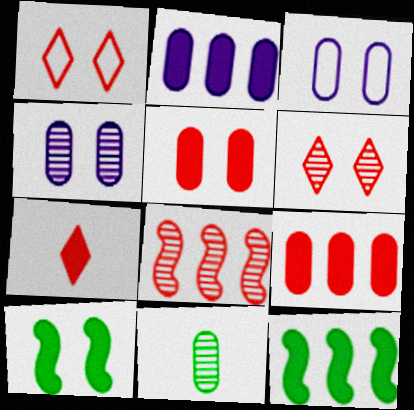[[1, 4, 10], 
[2, 7, 10], 
[3, 6, 10], 
[3, 9, 11]]